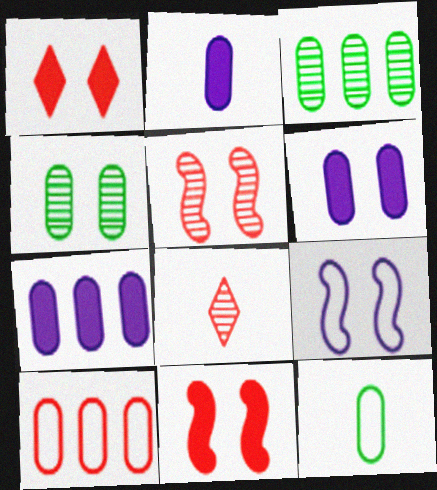[[1, 4, 9], 
[2, 4, 10], 
[2, 6, 7], 
[3, 7, 10], 
[8, 10, 11]]